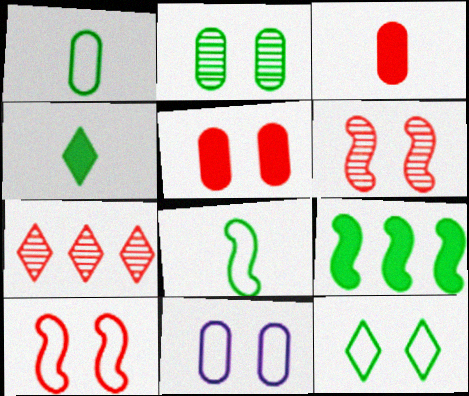[[2, 5, 11], 
[3, 7, 10], 
[10, 11, 12]]